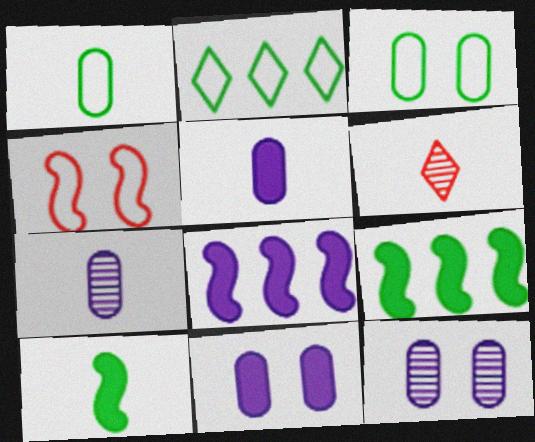[[3, 6, 8]]